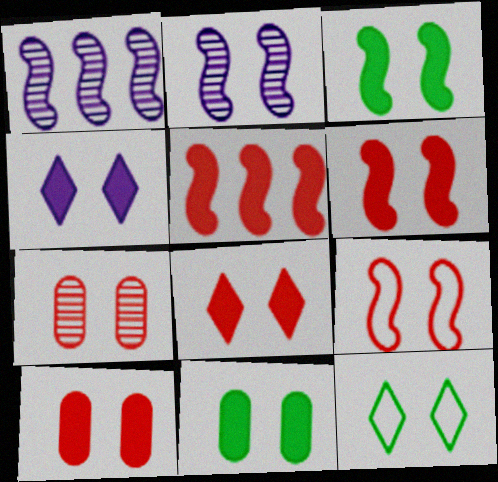[[2, 3, 9], 
[2, 10, 12], 
[3, 4, 10], 
[4, 6, 11], 
[6, 8, 10], 
[7, 8, 9]]